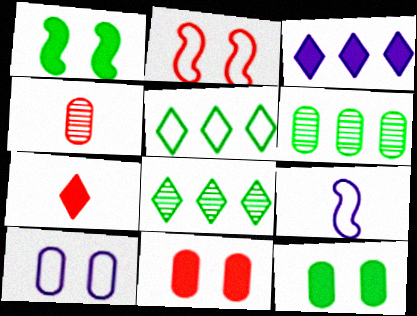[[8, 9, 11]]